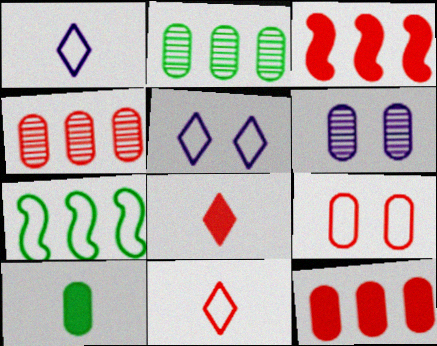[[1, 7, 9], 
[6, 7, 8]]